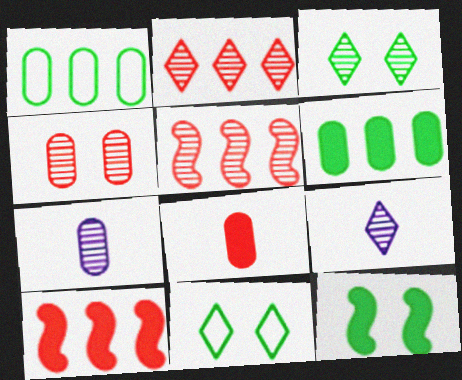[[2, 3, 9], 
[3, 5, 7], 
[7, 10, 11]]